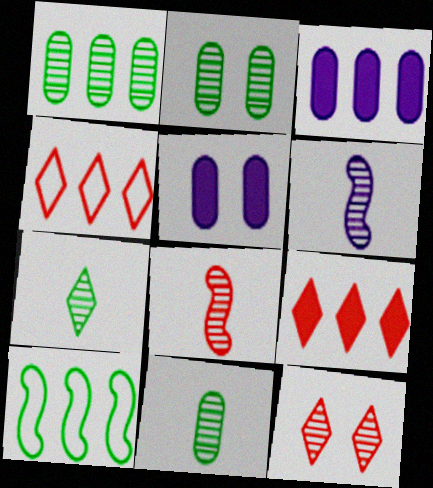[[1, 2, 11], 
[1, 6, 12]]